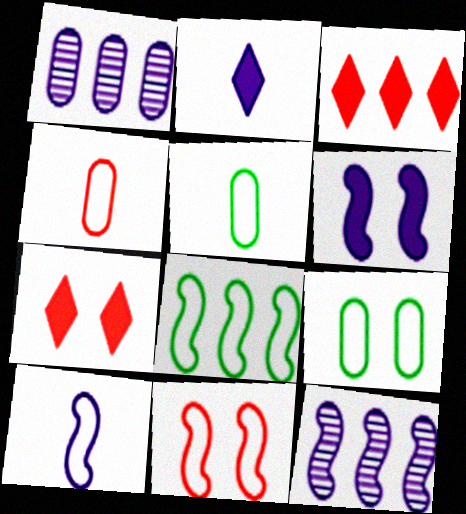[[1, 3, 8], 
[5, 7, 12], 
[6, 10, 12], 
[8, 10, 11]]